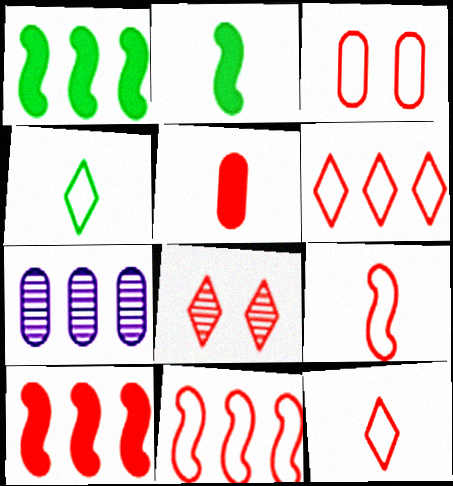[[1, 6, 7], 
[3, 6, 9], 
[3, 11, 12], 
[5, 8, 11]]